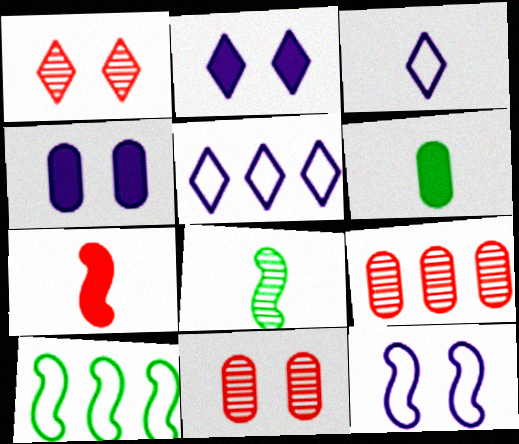[]